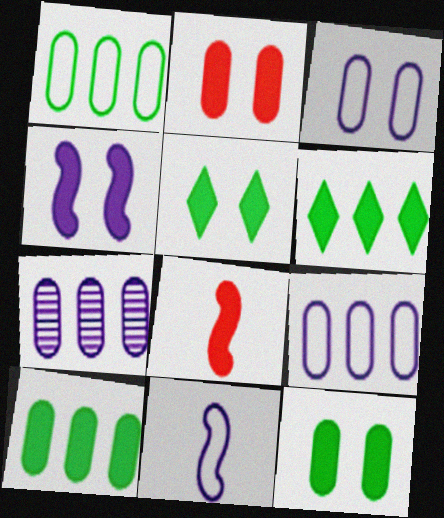[[2, 4, 5]]